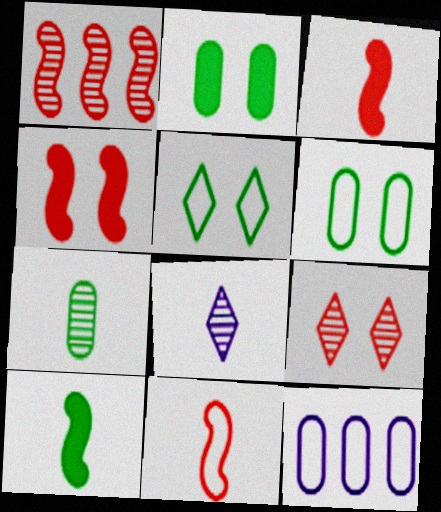[[1, 4, 11], 
[5, 11, 12], 
[9, 10, 12]]